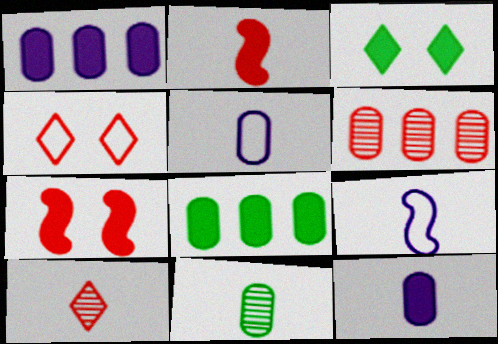[[1, 2, 3], 
[2, 4, 6], 
[3, 6, 9]]